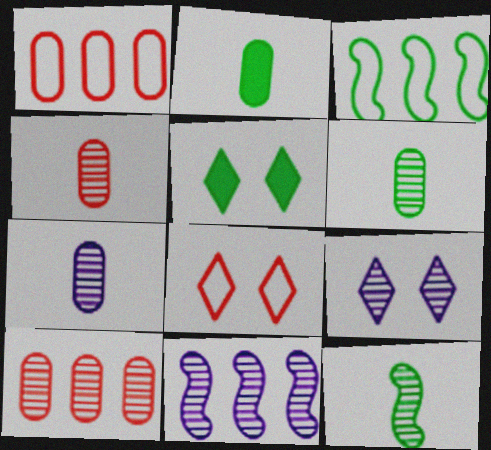[[2, 8, 11], 
[3, 5, 6], 
[4, 6, 7], 
[5, 8, 9], 
[7, 9, 11], 
[9, 10, 12]]